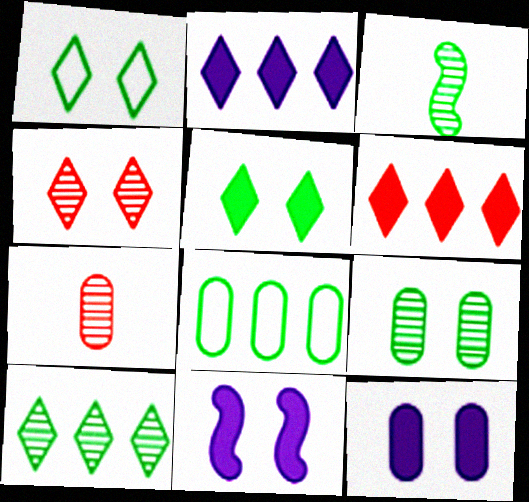[[3, 5, 8], 
[3, 9, 10], 
[7, 8, 12]]